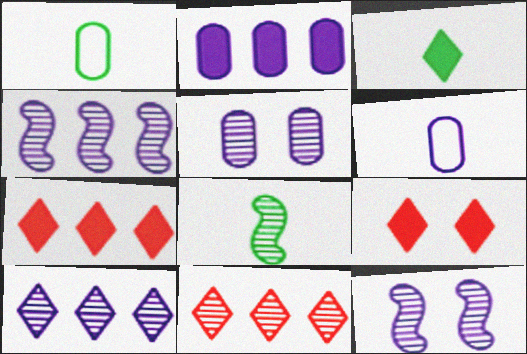[[1, 3, 8], 
[1, 4, 9], 
[1, 7, 12], 
[2, 5, 6], 
[5, 8, 11]]